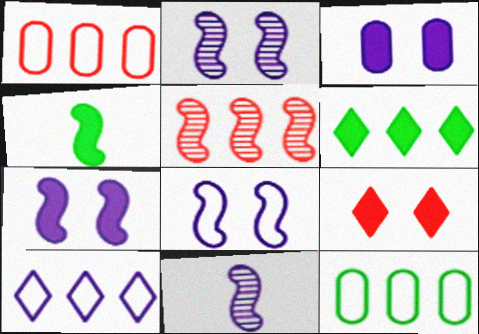[[2, 7, 8], 
[3, 10, 11], 
[4, 5, 8], 
[9, 11, 12]]